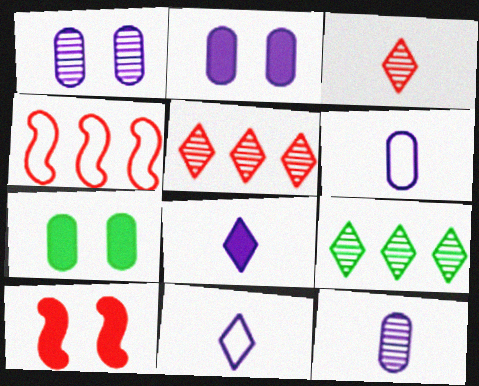[[6, 9, 10]]